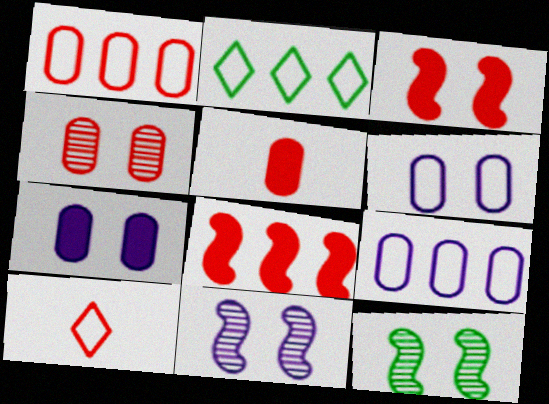[[1, 4, 5], 
[2, 5, 11], 
[4, 8, 10]]